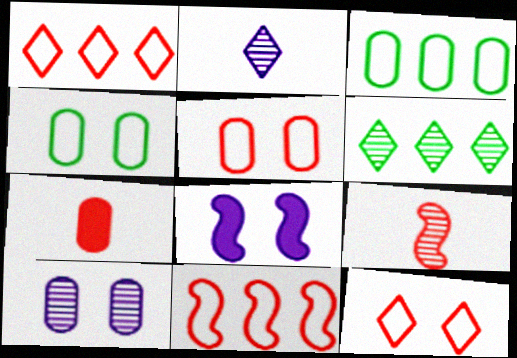[[3, 7, 10], 
[6, 9, 10]]